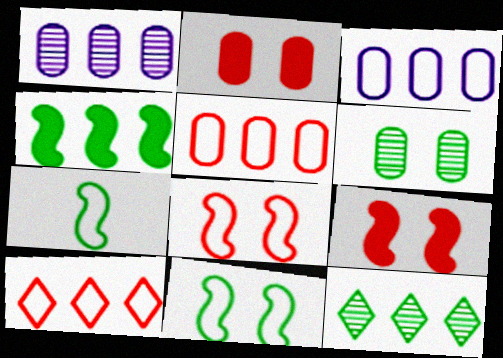[[1, 4, 10]]